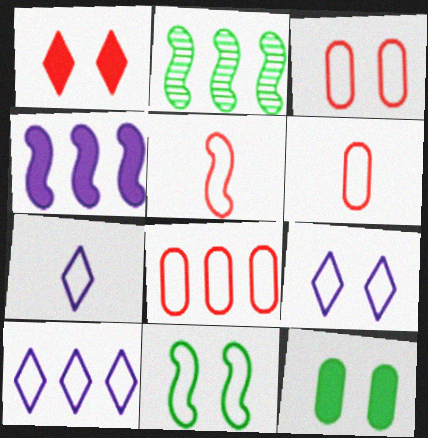[[3, 6, 8], 
[3, 9, 11], 
[6, 10, 11], 
[7, 8, 11], 
[7, 9, 10]]